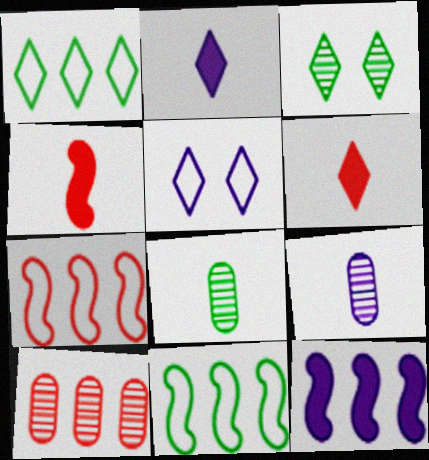[[1, 10, 12], 
[5, 9, 12]]